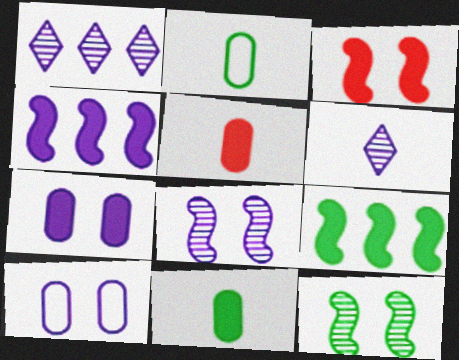[[1, 2, 3], 
[4, 6, 10]]